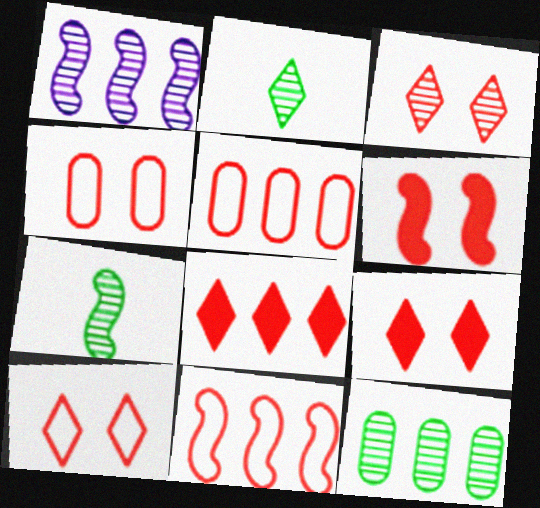[[3, 4, 6], 
[3, 9, 10]]